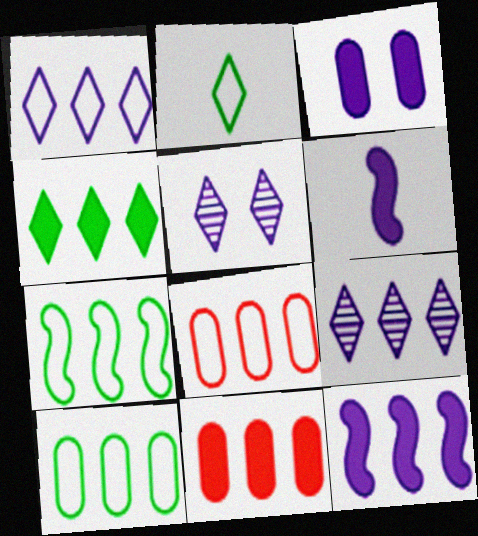[[1, 7, 8], 
[4, 11, 12], 
[7, 9, 11]]